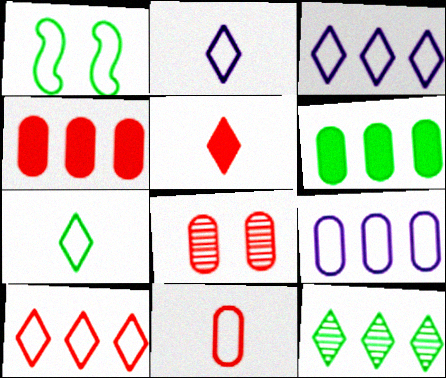[[1, 3, 11], 
[4, 8, 11]]